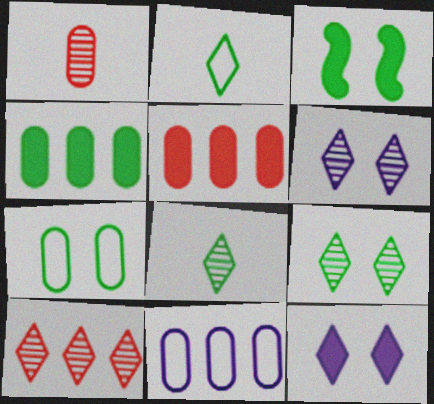[[2, 10, 12], 
[3, 7, 9], 
[6, 8, 10]]